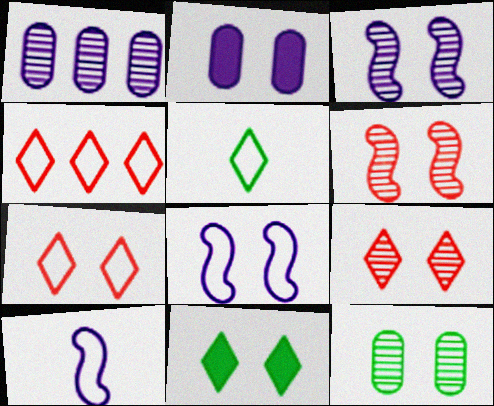[[3, 9, 12]]